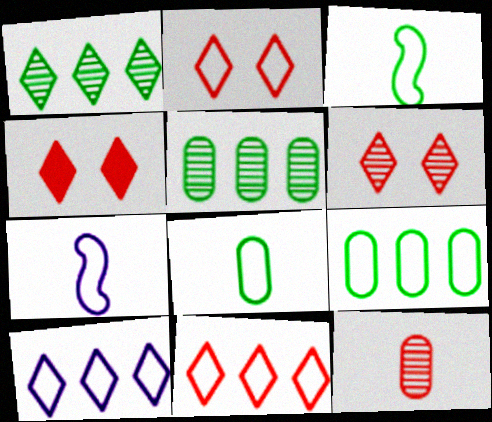[[2, 4, 6], 
[2, 7, 9], 
[4, 5, 7]]